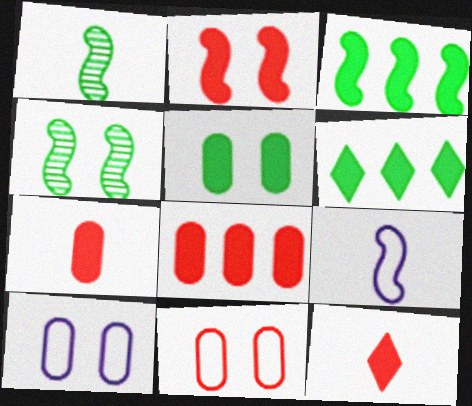[[2, 8, 12]]